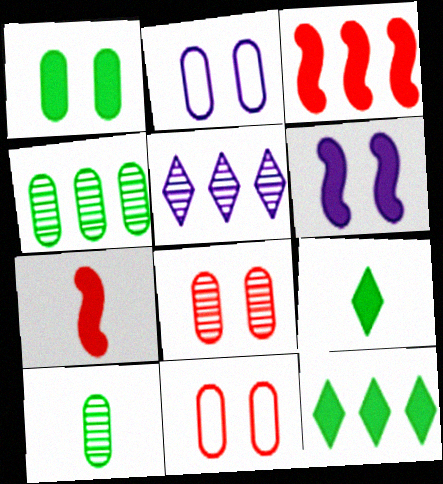[[1, 2, 8]]